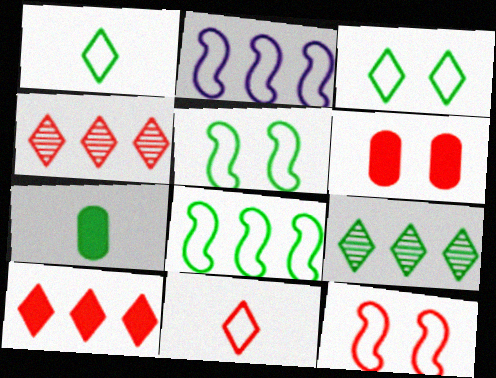[[5, 7, 9]]